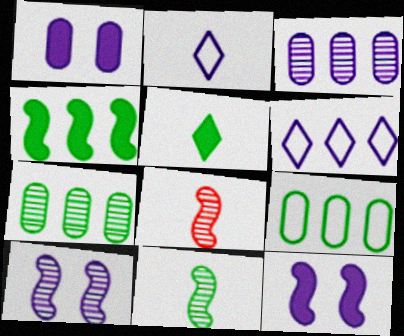[[2, 3, 12]]